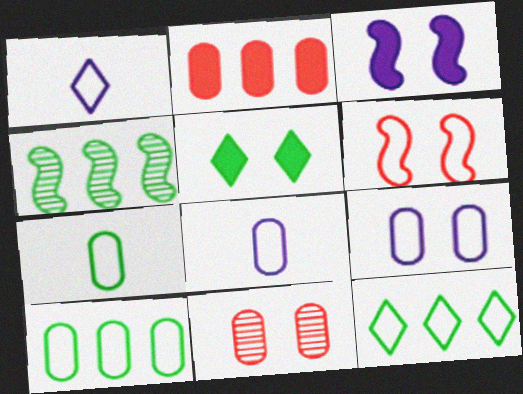[[1, 6, 10], 
[4, 5, 7], 
[6, 8, 12]]